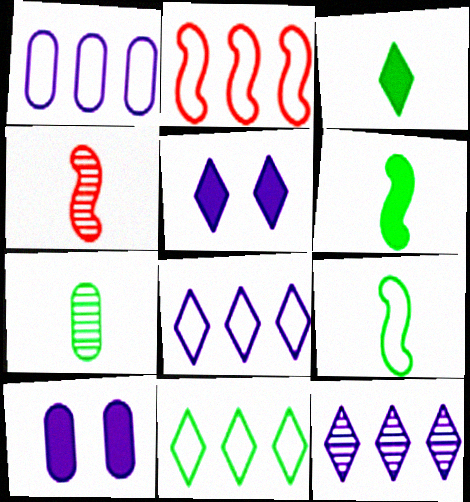[[1, 2, 11], 
[2, 5, 7], 
[3, 7, 9], 
[4, 10, 11]]